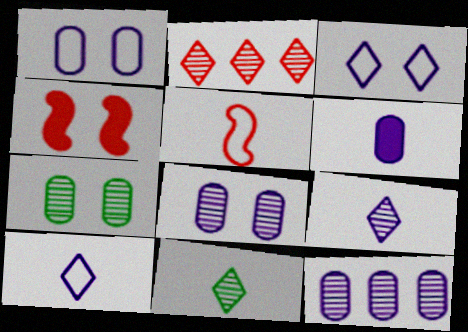[[1, 6, 12], 
[3, 4, 7], 
[5, 6, 11]]